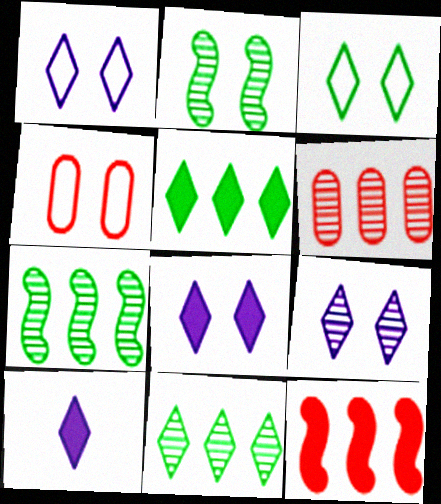[[1, 8, 9], 
[2, 4, 8], 
[4, 7, 10]]